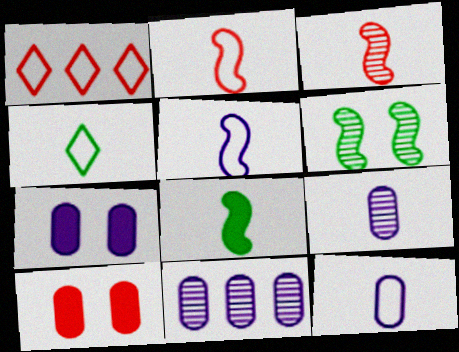[[1, 3, 10], 
[2, 4, 12], 
[3, 5, 8], 
[7, 11, 12]]